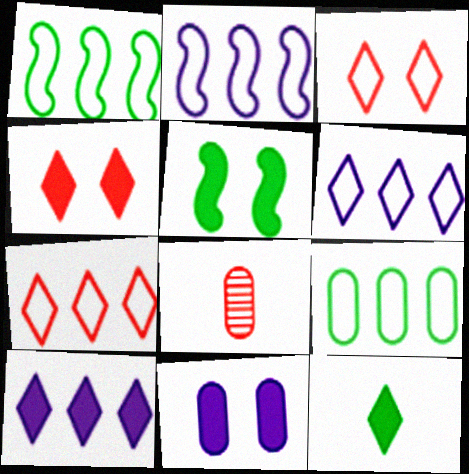[[2, 7, 9], 
[4, 5, 11], 
[4, 10, 12], 
[5, 6, 8], 
[8, 9, 11]]